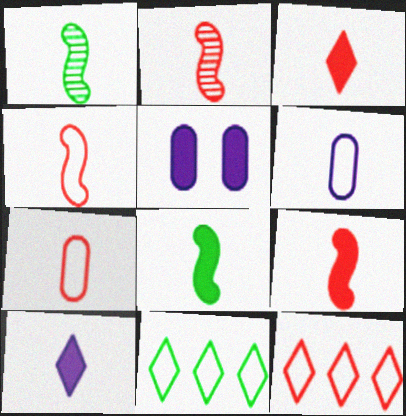[[1, 3, 6], 
[1, 5, 12], 
[1, 7, 10], 
[2, 3, 7], 
[2, 4, 9], 
[2, 5, 11]]